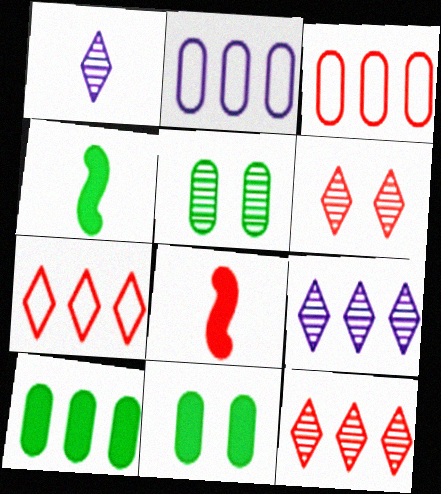[[2, 4, 6], 
[3, 6, 8]]